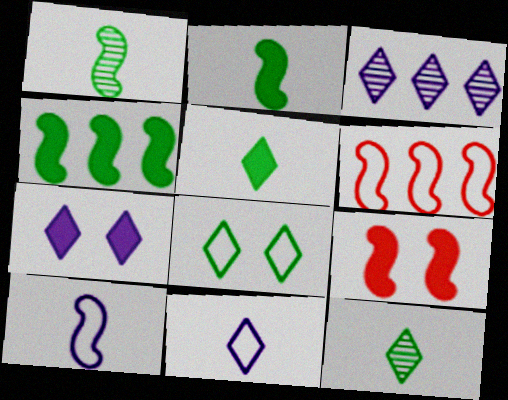[[3, 7, 11]]